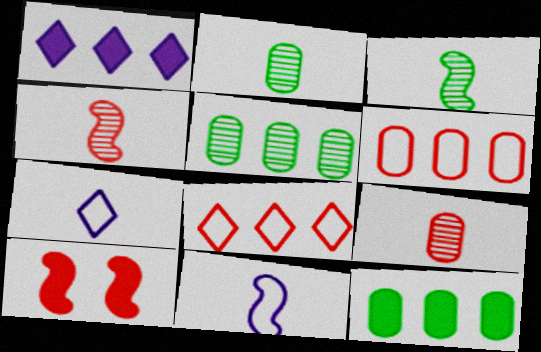[[5, 7, 10], 
[8, 9, 10]]